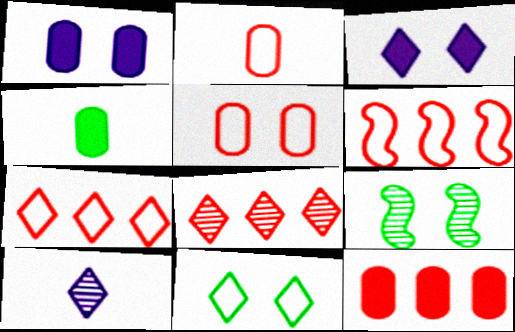[[1, 4, 12], 
[3, 5, 9], 
[6, 8, 12]]